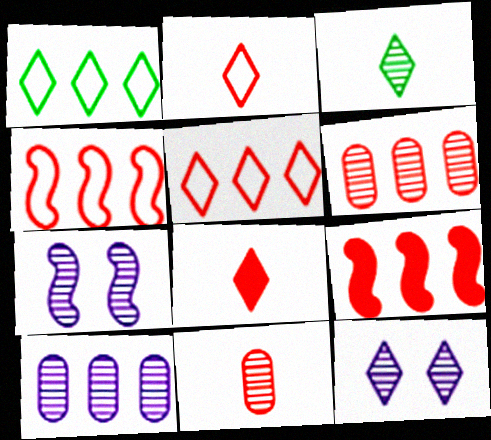[[1, 8, 12], 
[1, 9, 10], 
[3, 6, 7], 
[5, 6, 9]]